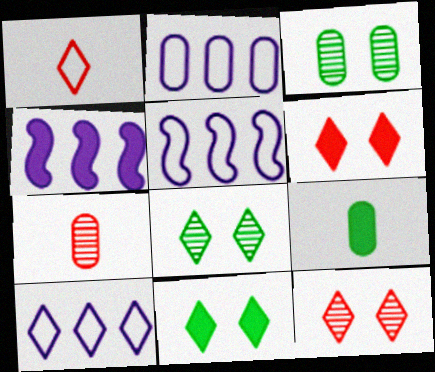[[1, 3, 4], 
[2, 5, 10], 
[4, 6, 9], 
[5, 7, 11], 
[5, 9, 12]]